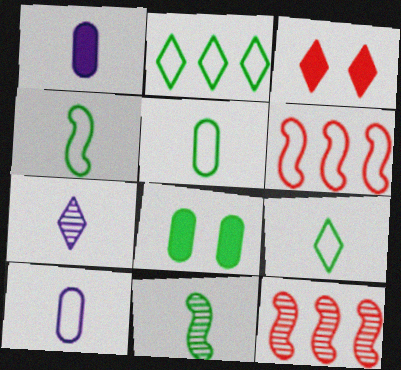[[2, 3, 7], 
[2, 8, 11], 
[4, 5, 9], 
[6, 7, 8]]